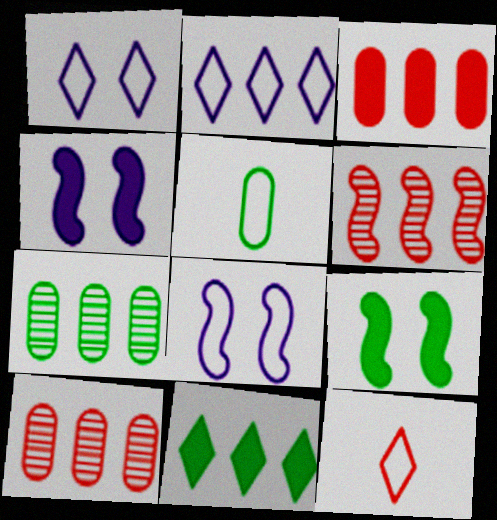[[4, 7, 12]]